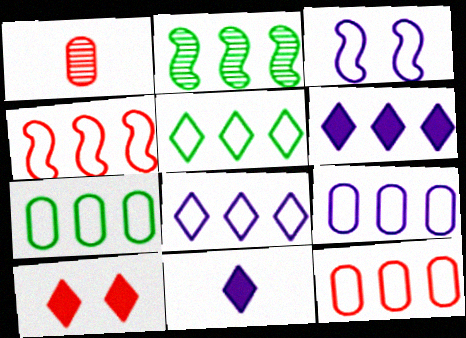[[1, 4, 10], 
[2, 6, 12], 
[4, 5, 9], 
[4, 7, 8], 
[7, 9, 12]]